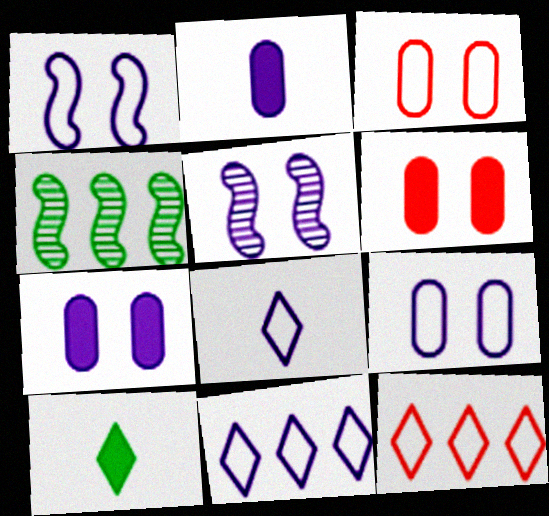[[2, 5, 11], 
[4, 6, 8]]